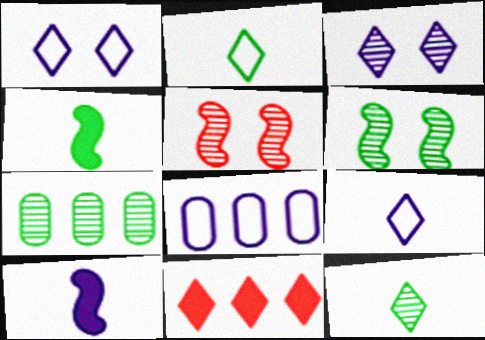[[1, 11, 12], 
[2, 3, 11], 
[3, 8, 10], 
[6, 7, 12]]